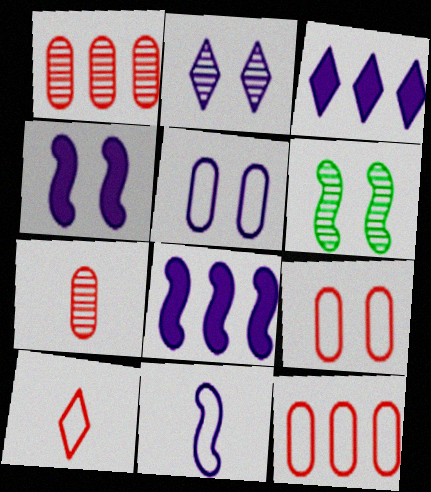[[2, 4, 5]]